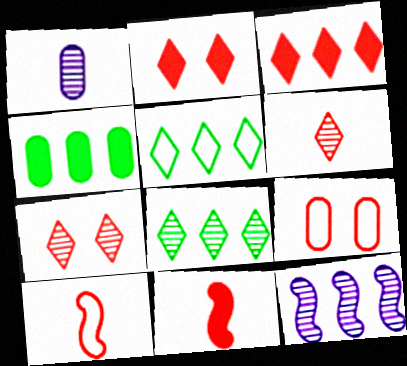[[1, 4, 9]]